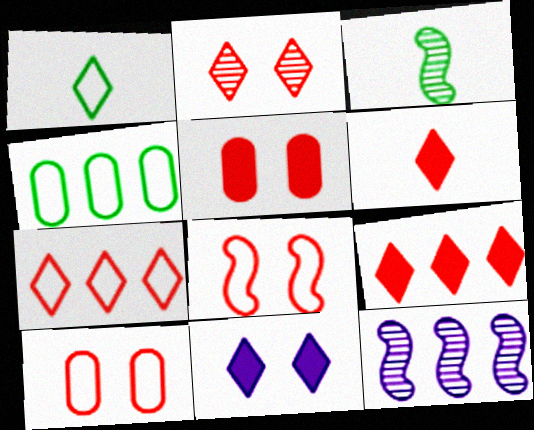[[1, 5, 12], 
[2, 5, 8], 
[2, 6, 7], 
[4, 9, 12]]